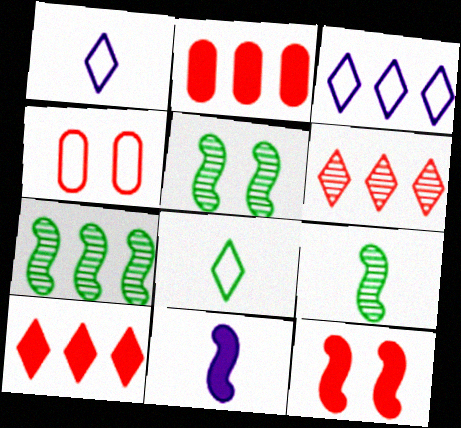[[1, 2, 5], 
[2, 3, 7], 
[5, 7, 9]]